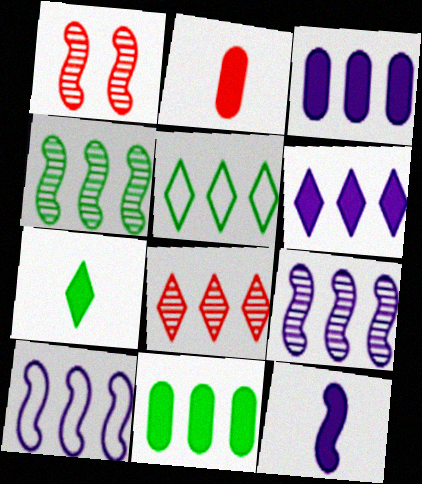[[2, 7, 12], 
[4, 5, 11], 
[5, 6, 8], 
[8, 10, 11]]